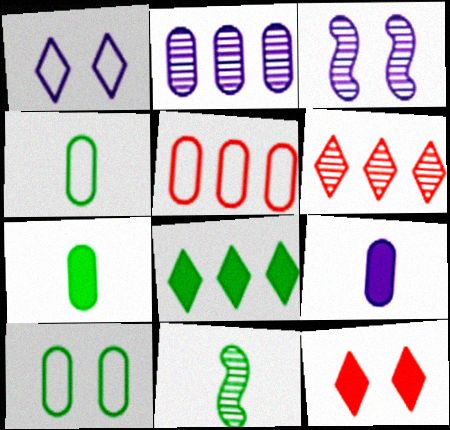[[3, 10, 12], 
[8, 10, 11]]